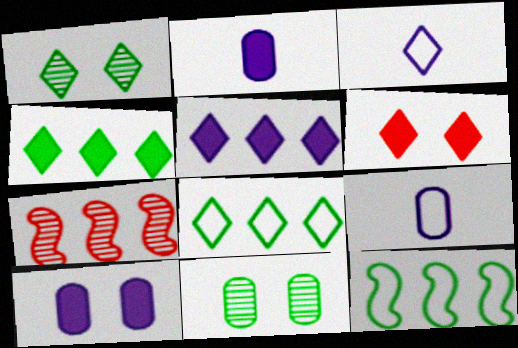[]